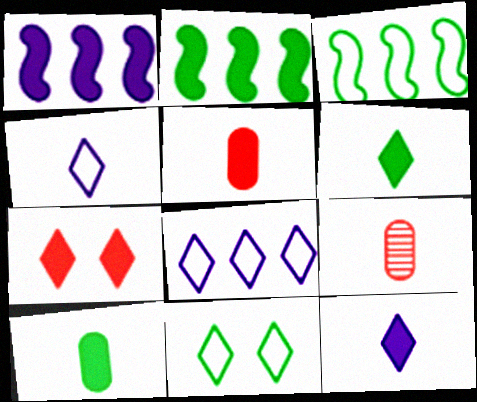[[1, 7, 10], 
[1, 9, 11]]